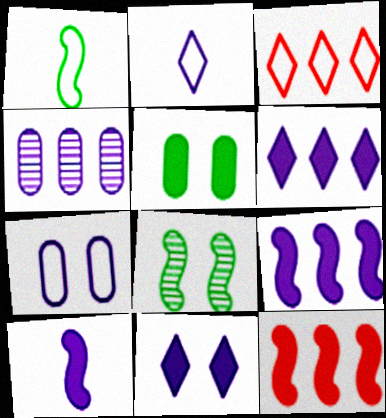[[1, 3, 7]]